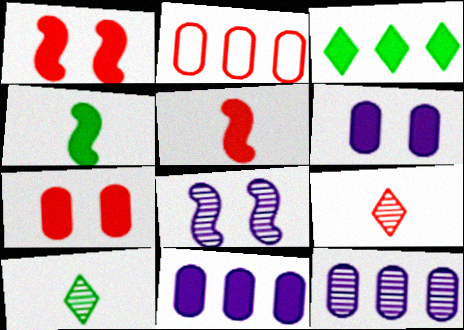[[1, 2, 9], 
[3, 5, 6]]